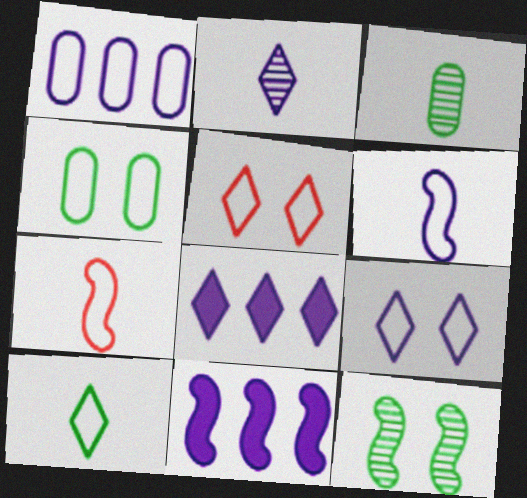[[1, 6, 9], 
[2, 8, 9], 
[3, 5, 11], 
[7, 11, 12]]